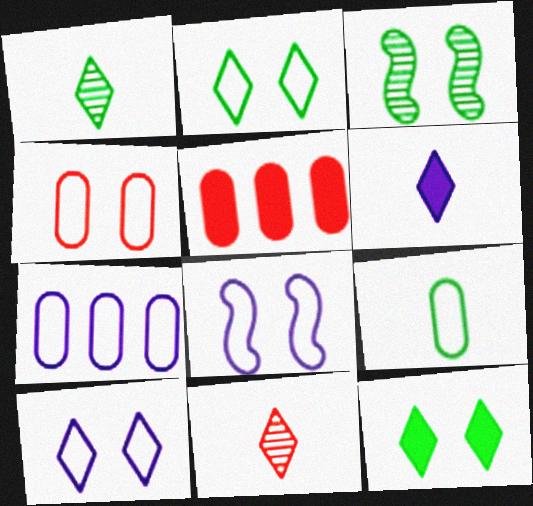[[1, 5, 8], 
[2, 4, 8], 
[4, 7, 9]]